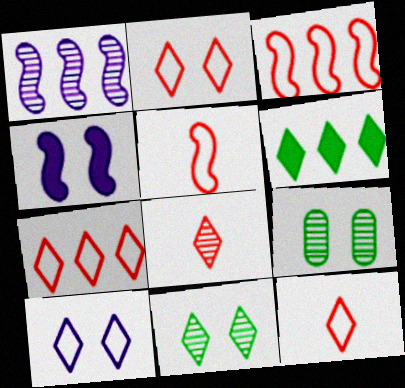[[1, 8, 9], 
[2, 4, 9], 
[2, 7, 12], 
[6, 8, 10]]